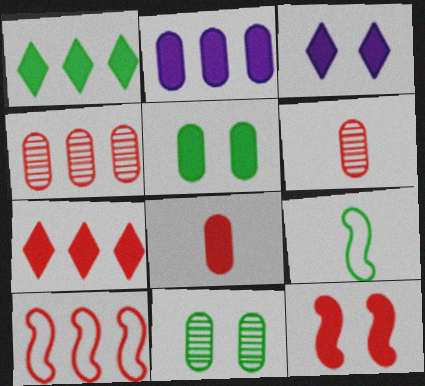[[1, 9, 11], 
[2, 5, 8], 
[3, 4, 9], 
[3, 5, 12], 
[4, 7, 10], 
[7, 8, 12]]